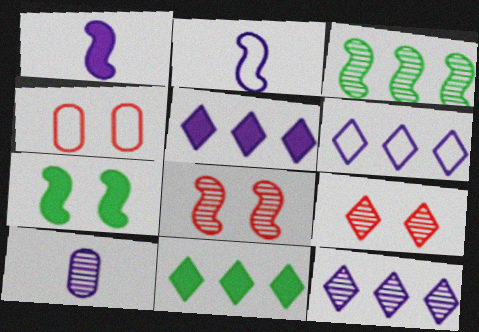[[3, 9, 10], 
[5, 6, 12]]